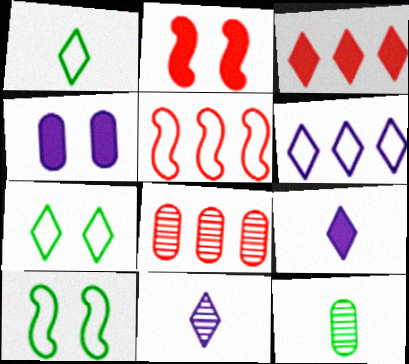[[2, 6, 12], 
[3, 5, 8], 
[3, 7, 11], 
[8, 9, 10]]